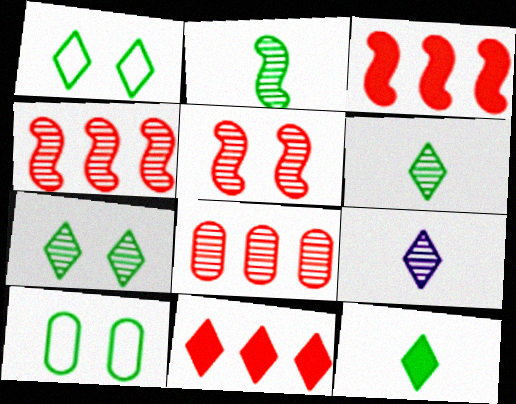[[1, 9, 11], 
[3, 9, 10]]